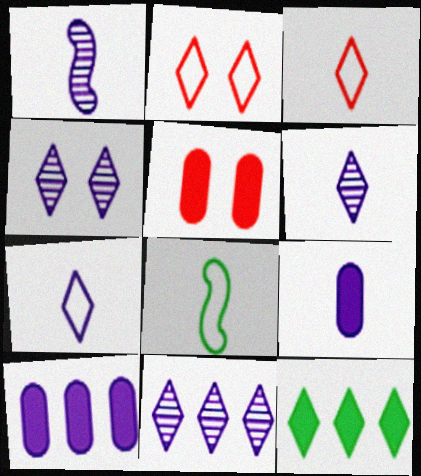[[1, 7, 9], 
[2, 6, 12], 
[3, 4, 12], 
[4, 6, 11], 
[5, 8, 11]]